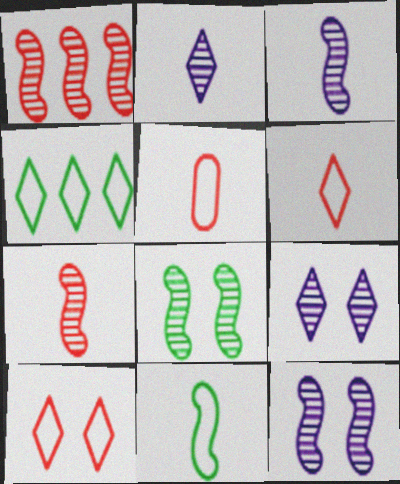[[1, 3, 8]]